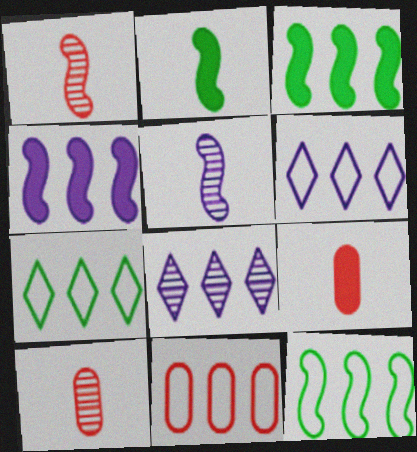[[3, 8, 11], 
[6, 11, 12]]